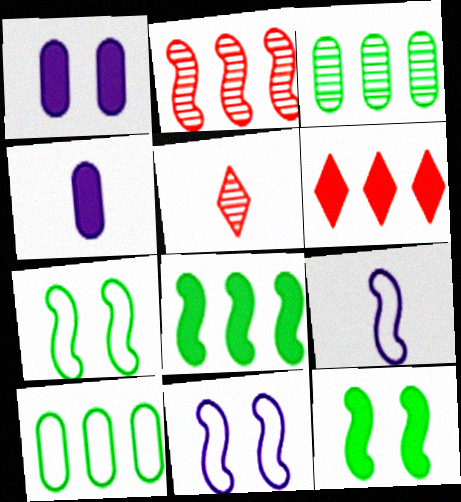[[2, 9, 12], 
[4, 6, 12]]